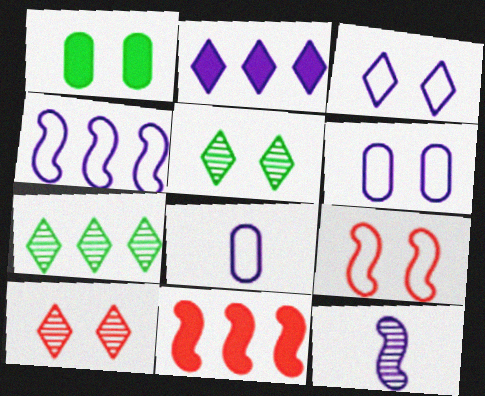[[2, 6, 12], 
[3, 4, 8], 
[5, 8, 11]]